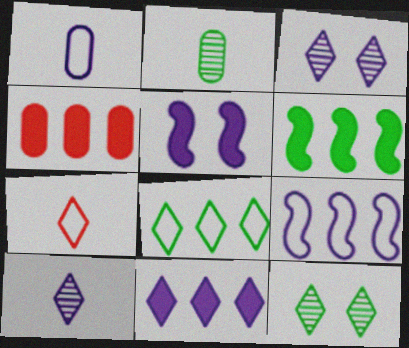[[4, 6, 11], 
[7, 11, 12]]